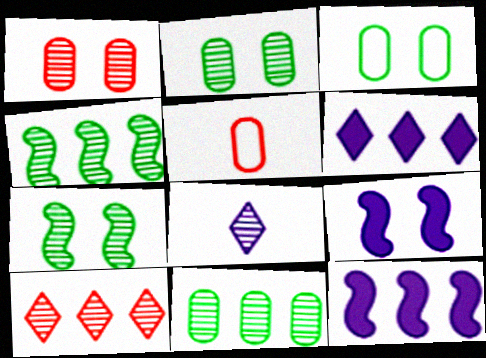[[1, 4, 8], 
[5, 6, 7]]